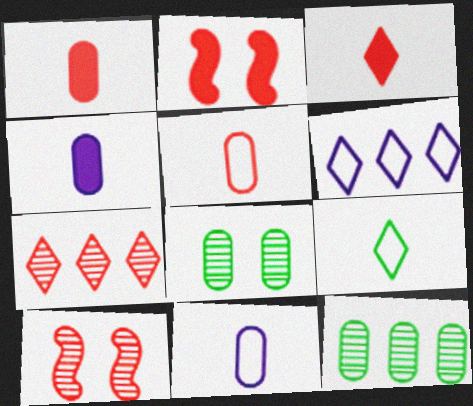[[2, 5, 7]]